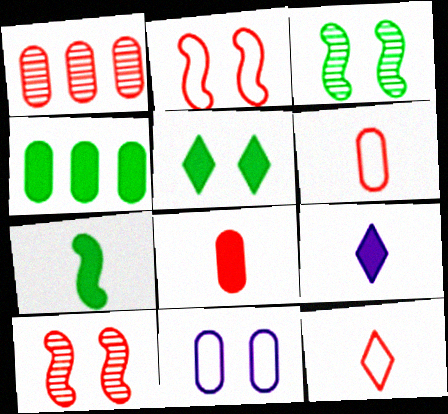[[4, 5, 7], 
[5, 10, 11], 
[7, 8, 9]]